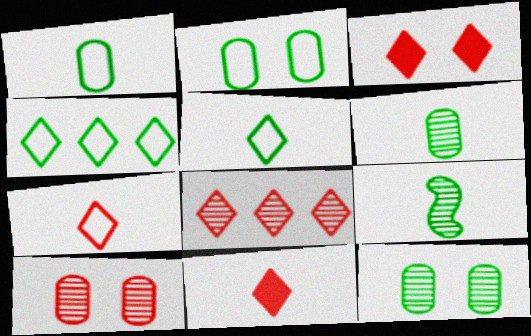[[3, 7, 8]]